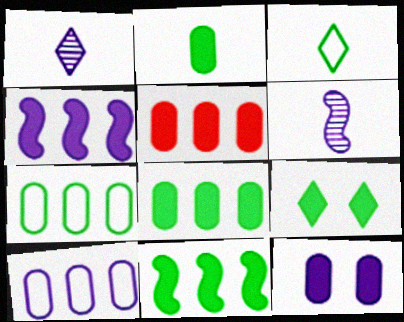[[2, 5, 12], 
[2, 9, 11]]